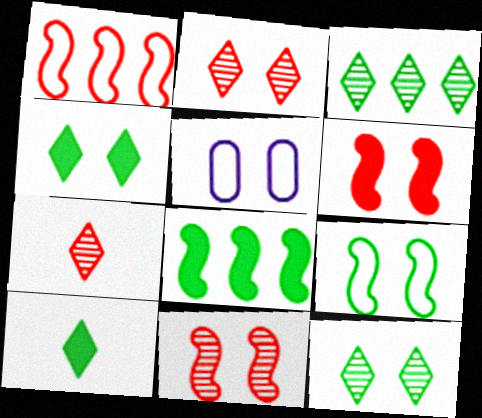[[4, 5, 11], 
[5, 6, 12], 
[5, 7, 8]]